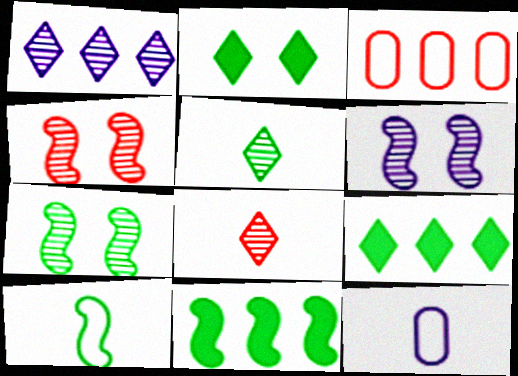[[1, 3, 11], 
[4, 6, 7], 
[4, 9, 12], 
[7, 10, 11]]